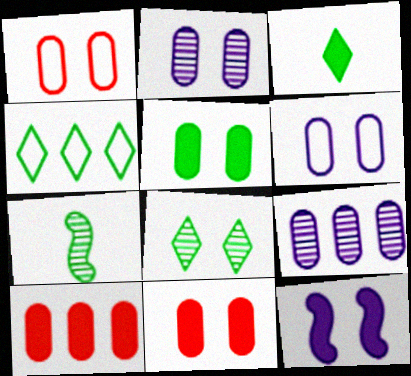[[1, 2, 5], 
[1, 8, 12], 
[3, 4, 8], 
[3, 10, 12], 
[4, 5, 7]]